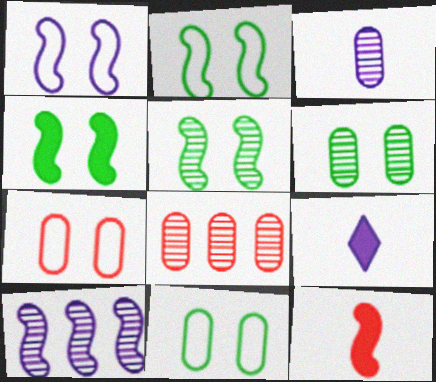[[2, 4, 5], 
[2, 8, 9], 
[2, 10, 12], 
[3, 6, 8]]